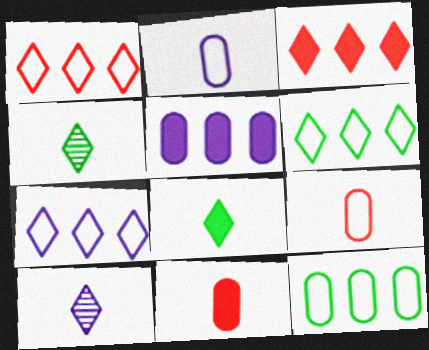[[1, 6, 7]]